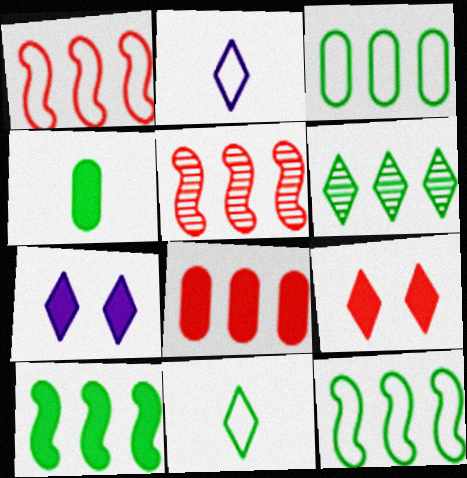[[2, 6, 9], 
[3, 6, 10]]